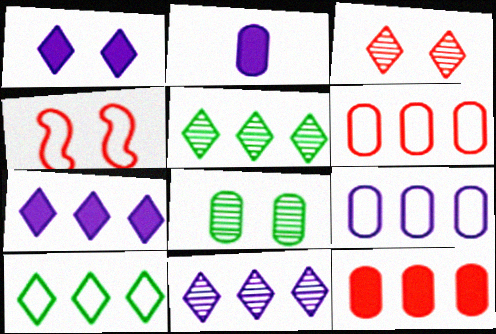[[1, 4, 8], 
[2, 4, 5], 
[2, 6, 8]]